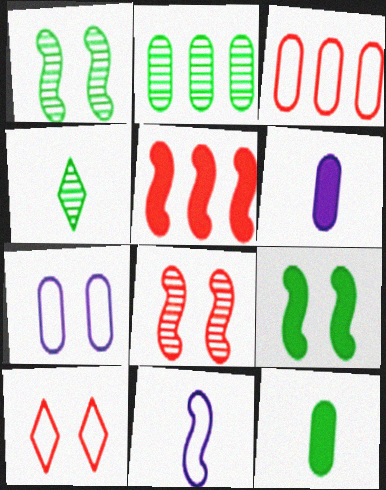[[1, 2, 4], 
[1, 5, 11], 
[4, 5, 7]]